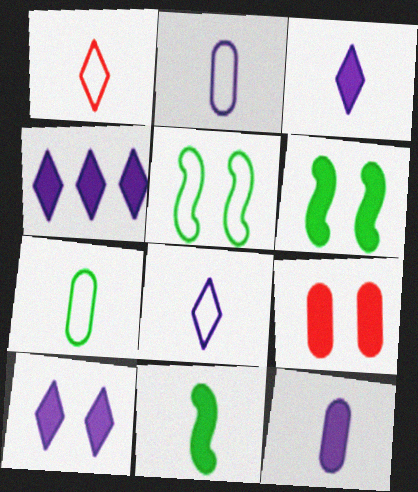[[3, 4, 10], 
[4, 9, 11], 
[6, 9, 10]]